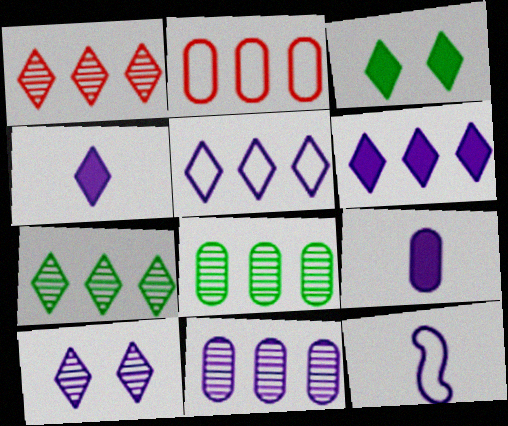[[4, 5, 10]]